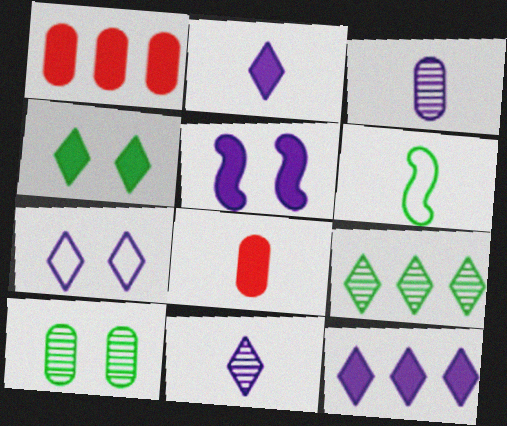[[6, 8, 11], 
[7, 11, 12]]